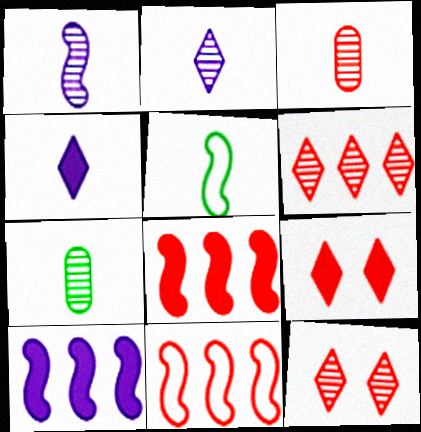[[3, 4, 5], 
[3, 9, 11]]